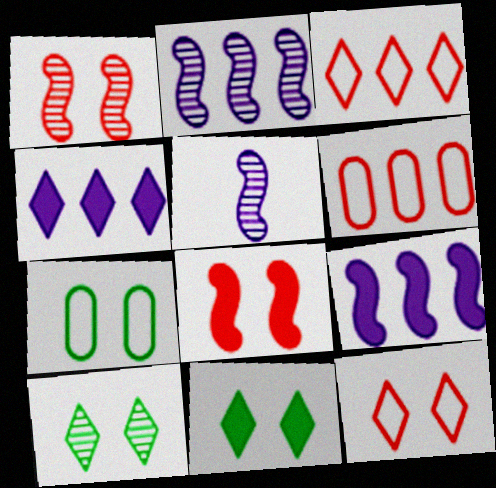[[5, 6, 11]]